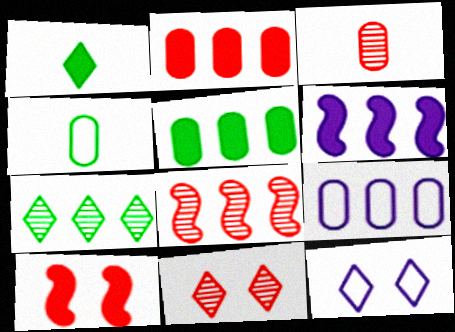[[3, 8, 11], 
[4, 6, 11]]